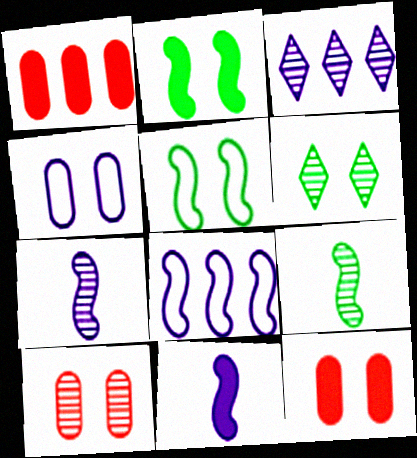[[3, 4, 11], 
[3, 9, 10]]